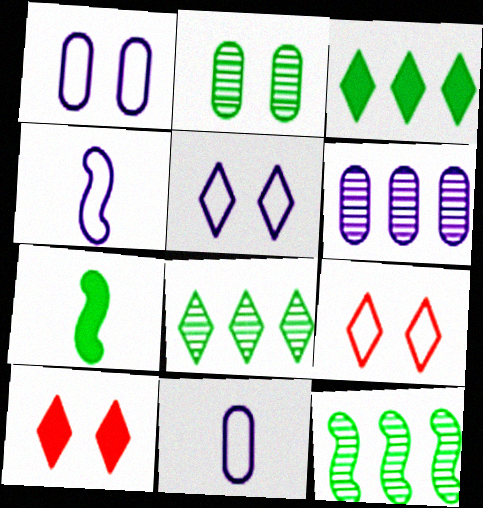[[6, 7, 9], 
[10, 11, 12]]